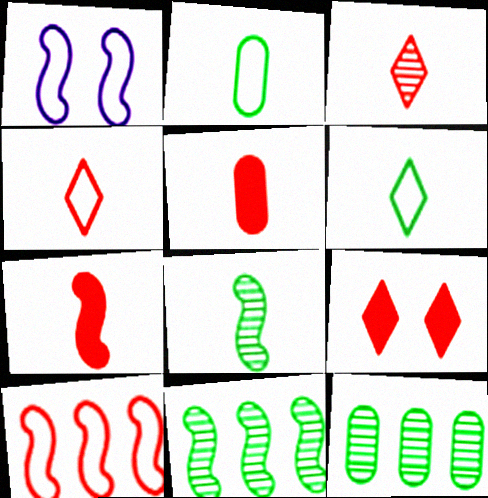[[1, 7, 11]]